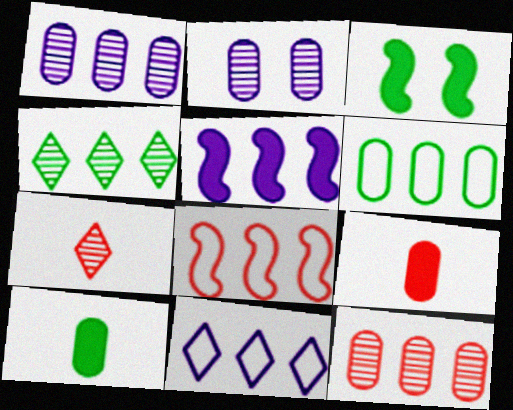[[1, 5, 11], 
[2, 6, 9], 
[6, 8, 11]]